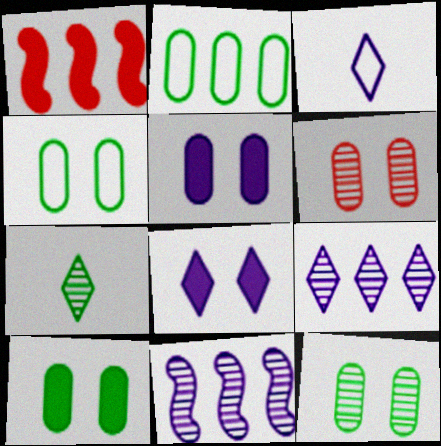[[1, 2, 9], 
[1, 3, 12], 
[3, 5, 11], 
[3, 8, 9], 
[4, 5, 6], 
[4, 10, 12], 
[6, 7, 11]]